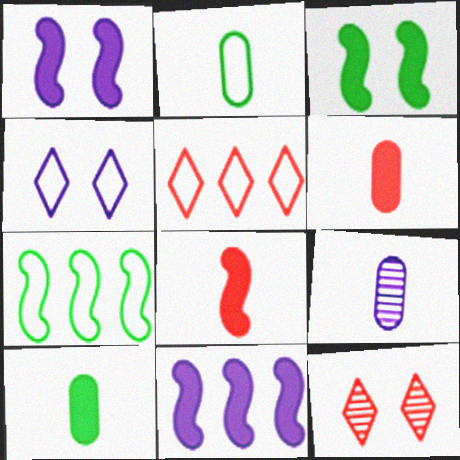[[2, 6, 9], 
[2, 11, 12], 
[3, 5, 9], 
[3, 8, 11], 
[4, 9, 11]]